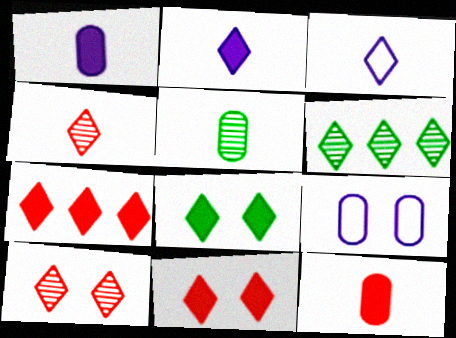[[2, 7, 8], 
[3, 6, 11]]